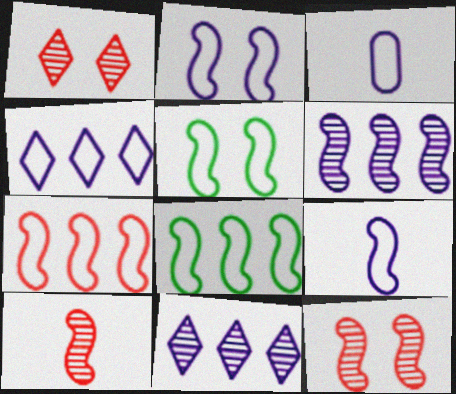[[2, 3, 4], 
[5, 7, 9]]